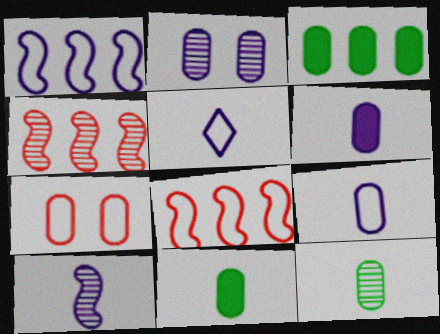[[5, 6, 10]]